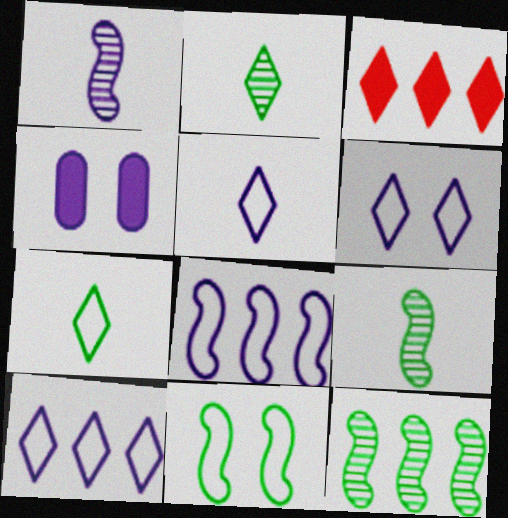[[1, 4, 10], 
[2, 3, 6], 
[5, 6, 10]]